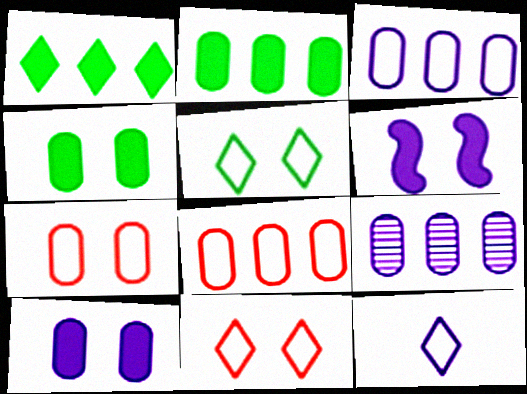[[2, 8, 9], 
[6, 9, 12]]